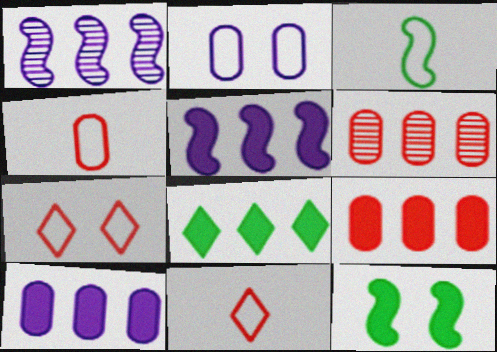[[5, 8, 9]]